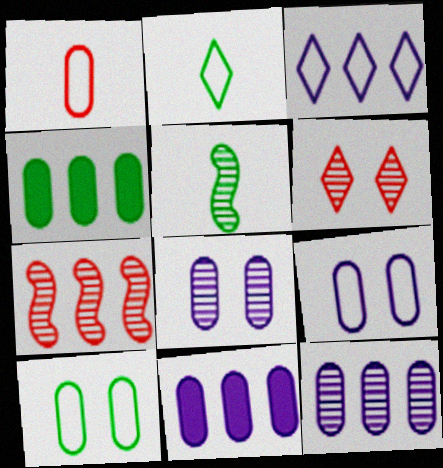[[1, 4, 8], 
[3, 4, 7], 
[5, 6, 12]]